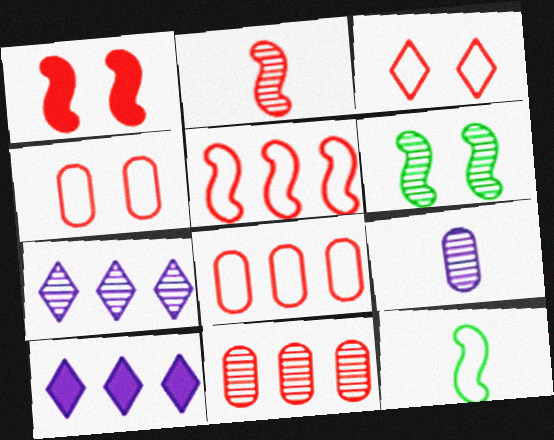[[1, 2, 5]]